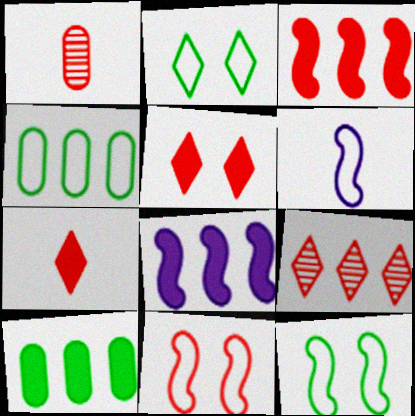[[1, 2, 8], 
[4, 8, 9]]